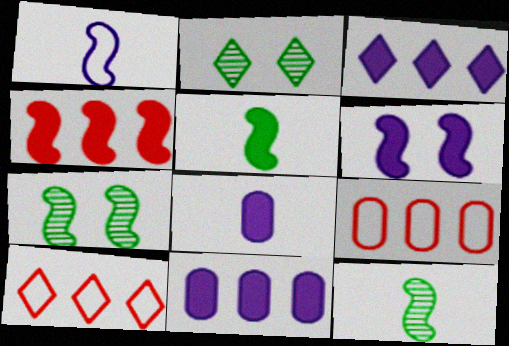[[1, 4, 7], 
[3, 6, 8], 
[4, 5, 6], 
[7, 8, 10]]